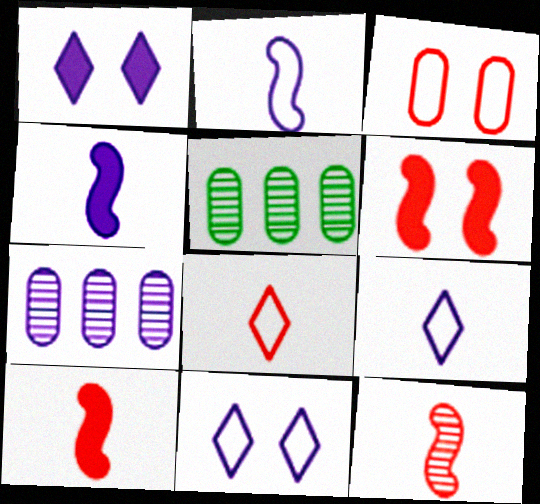[[1, 2, 7], 
[4, 7, 11], 
[5, 6, 9], 
[5, 10, 11]]